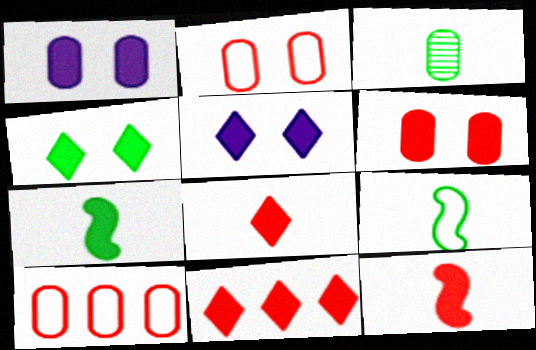[[1, 3, 10], 
[1, 7, 11], 
[6, 11, 12]]